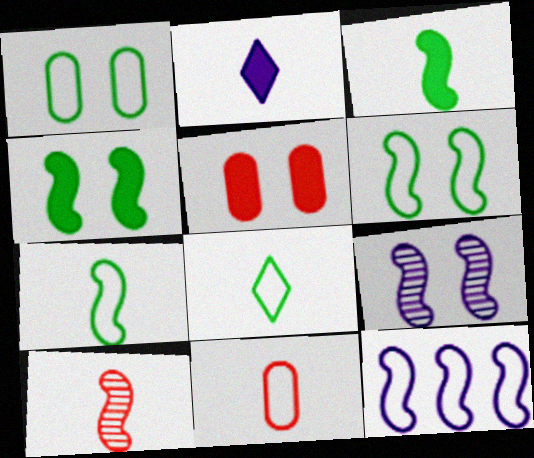[[4, 10, 12]]